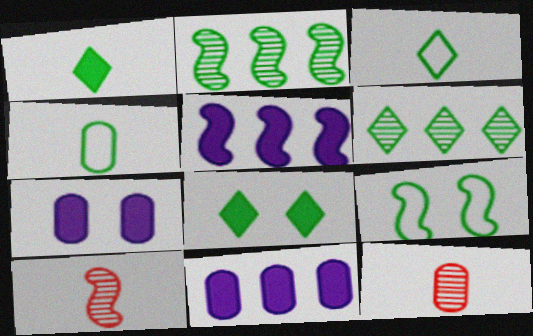[[2, 4, 8], 
[3, 6, 8], 
[5, 9, 10]]